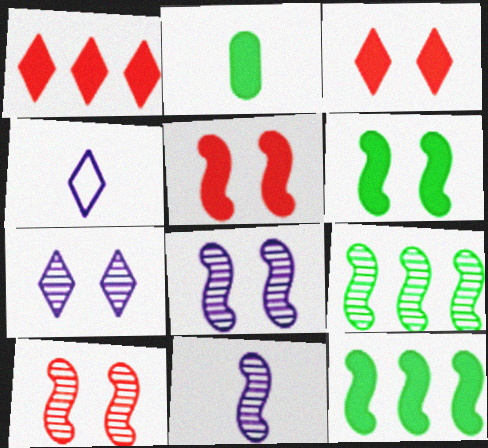[[9, 10, 11]]